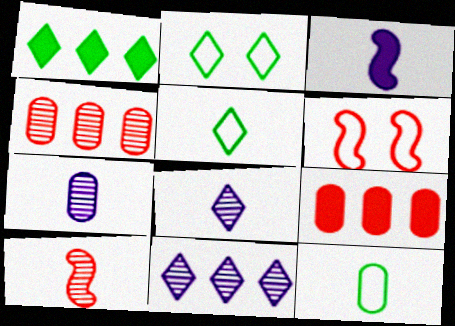[[1, 6, 7], 
[2, 3, 4]]